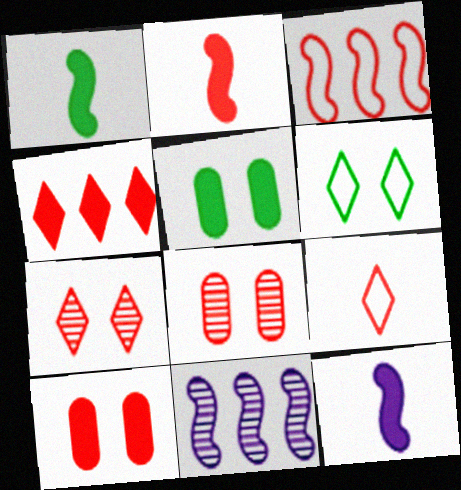[[1, 2, 12], 
[2, 4, 10], 
[4, 5, 12], 
[4, 7, 9], 
[5, 9, 11]]